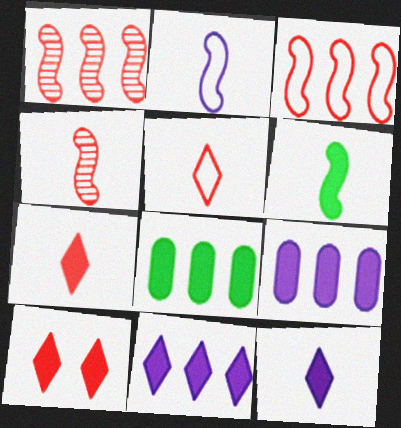[[2, 4, 6], 
[6, 9, 10]]